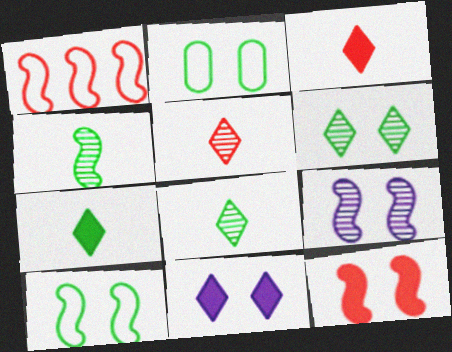[[9, 10, 12]]